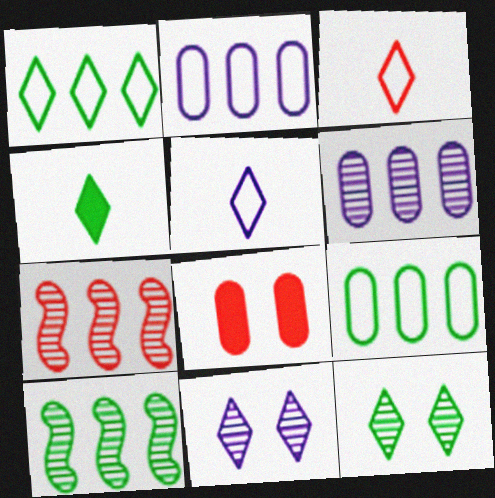[[1, 4, 12], 
[3, 7, 8], 
[5, 8, 10]]